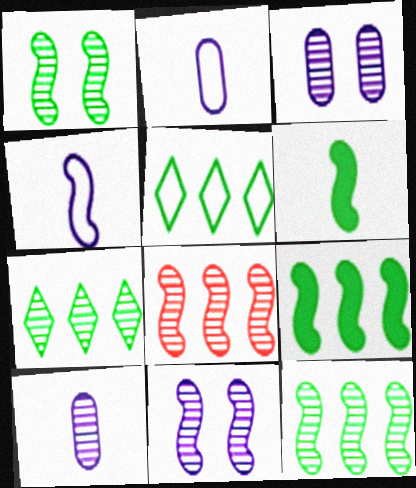[]